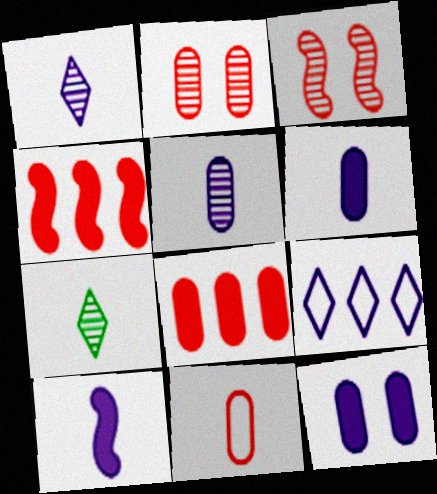[[2, 8, 11], 
[7, 10, 11]]